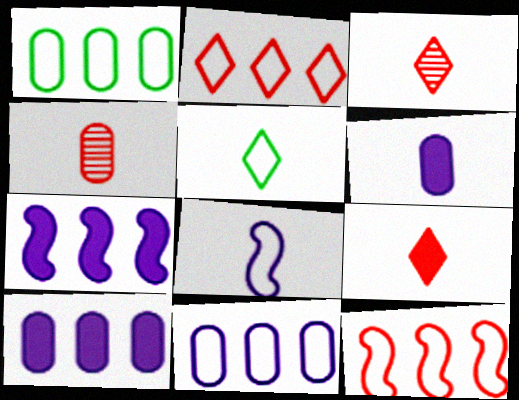[]